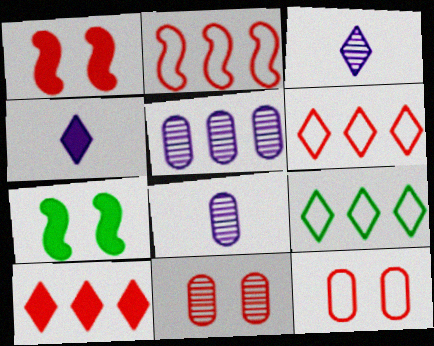[[1, 8, 9], 
[6, 7, 8]]